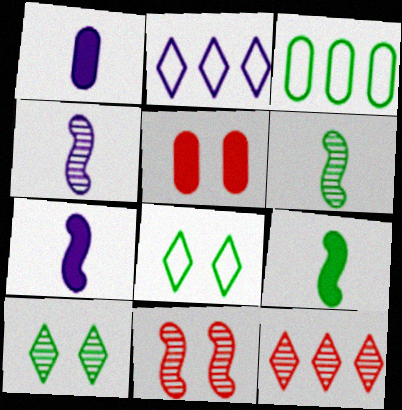[[2, 5, 6], 
[3, 9, 10]]